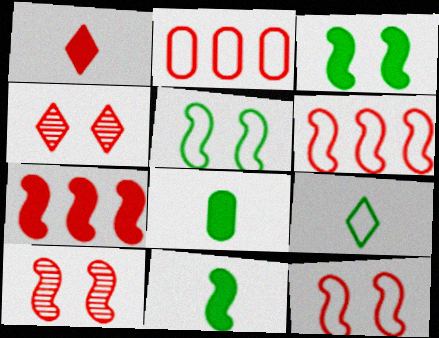[[1, 2, 10]]